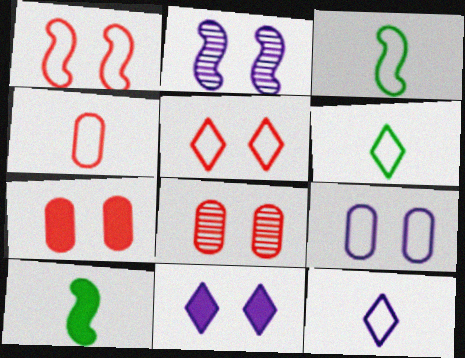[[2, 9, 11], 
[3, 4, 12]]